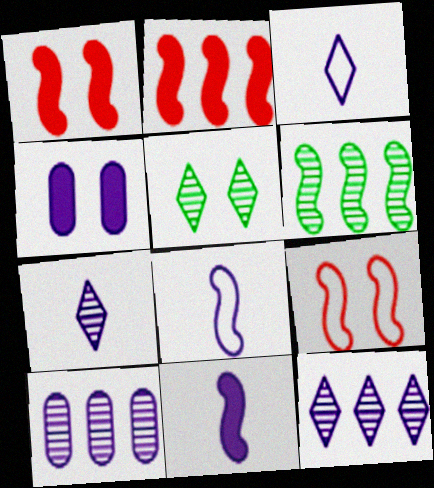[[1, 6, 8], 
[4, 5, 9], 
[4, 8, 12], 
[6, 9, 11]]